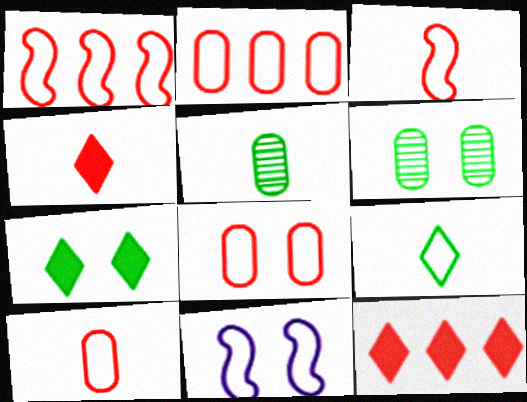[[2, 8, 10], 
[2, 9, 11], 
[5, 11, 12]]